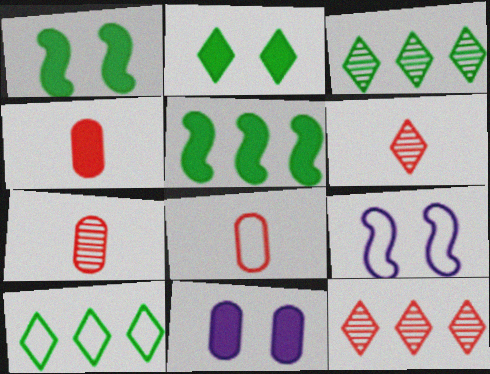[[3, 4, 9], 
[4, 7, 8], 
[8, 9, 10]]